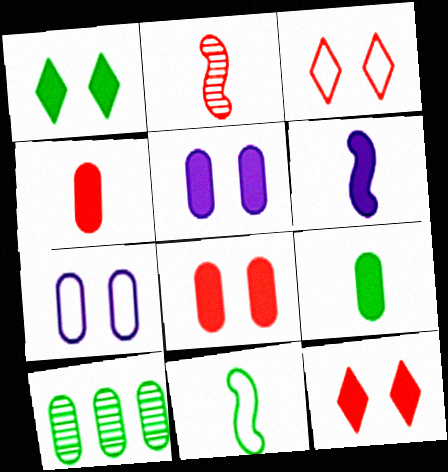[[1, 10, 11], 
[2, 6, 11], 
[3, 6, 10], 
[4, 7, 10]]